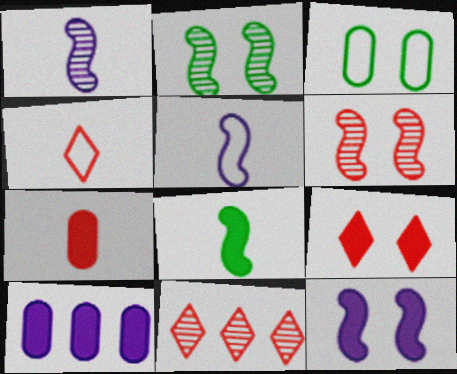[[2, 4, 10], 
[4, 9, 11], 
[8, 9, 10]]